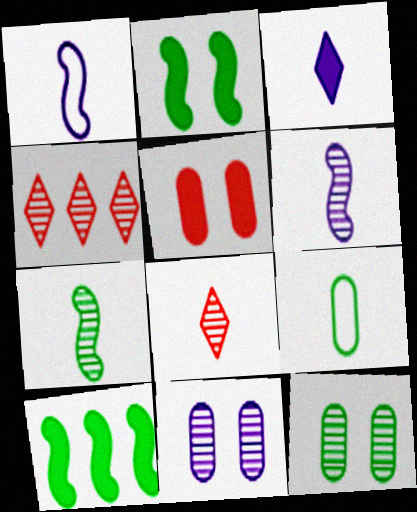[[3, 5, 10], 
[4, 6, 12], 
[4, 7, 11]]